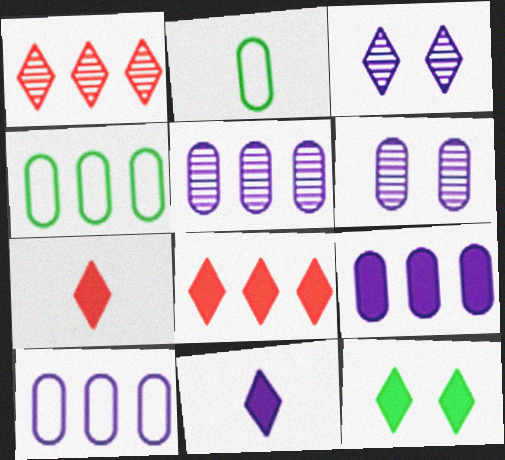[[5, 9, 10], 
[8, 11, 12]]